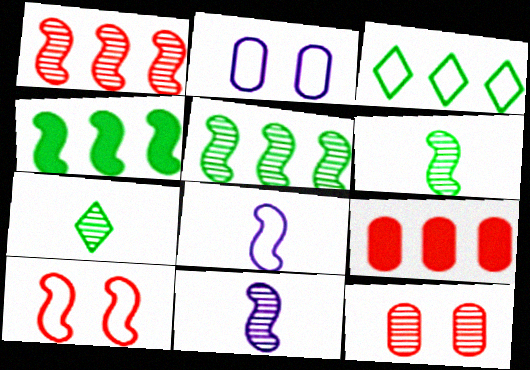[[4, 10, 11]]